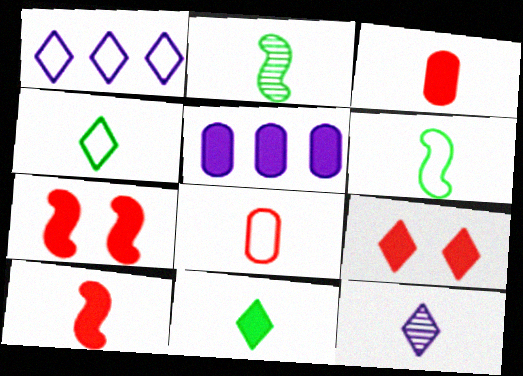[[3, 6, 12], 
[5, 7, 11]]